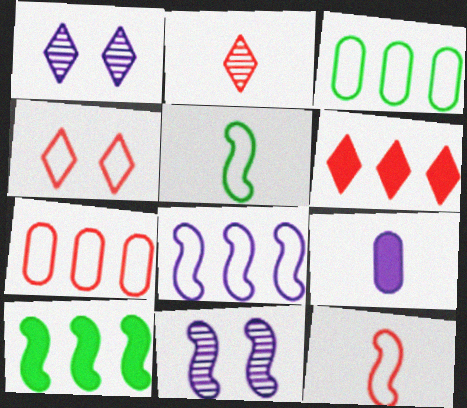[[1, 8, 9], 
[2, 4, 6], 
[2, 5, 9], 
[4, 7, 12], 
[10, 11, 12]]